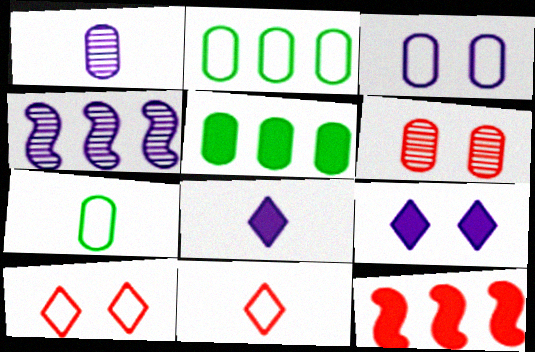[[3, 4, 8], 
[6, 11, 12]]